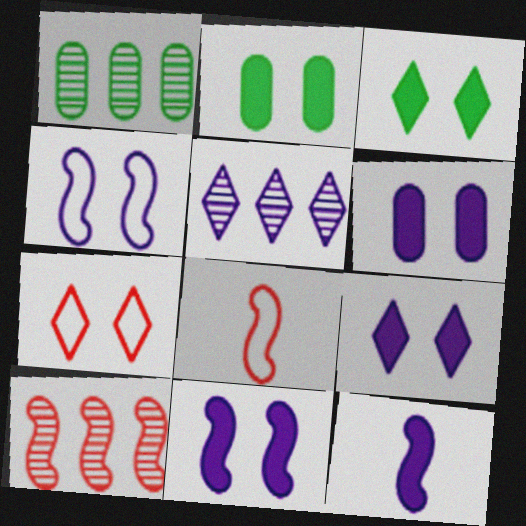[[1, 5, 10], 
[1, 7, 12], 
[1, 8, 9], 
[2, 5, 8], 
[6, 9, 11]]